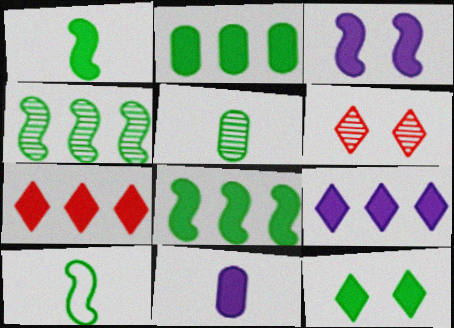[[1, 2, 12], 
[3, 9, 11]]